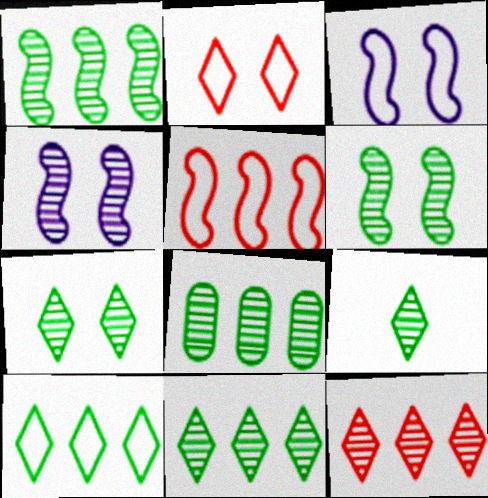[[1, 8, 11], 
[6, 8, 9], 
[7, 9, 11]]